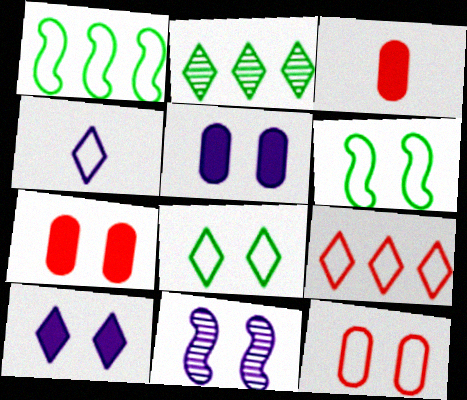[[1, 4, 12], 
[4, 8, 9], 
[7, 8, 11]]